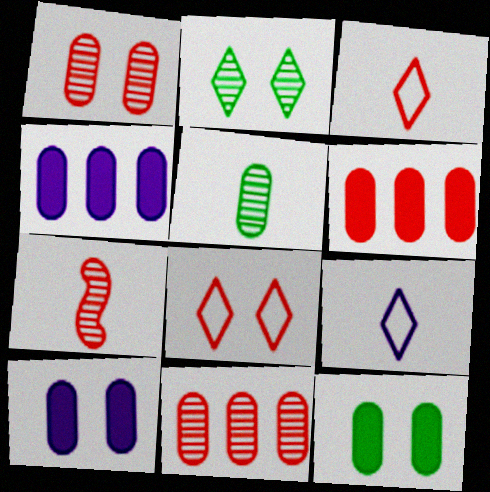[[6, 7, 8]]